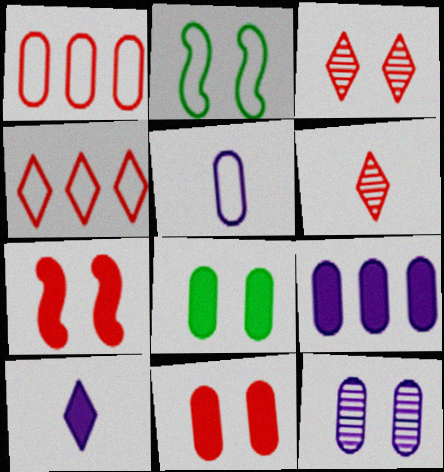[[1, 6, 7], 
[2, 4, 5], 
[2, 6, 9], 
[5, 9, 12]]